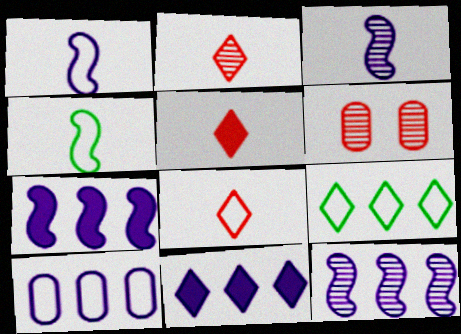[[2, 5, 8], 
[4, 6, 11], 
[10, 11, 12]]